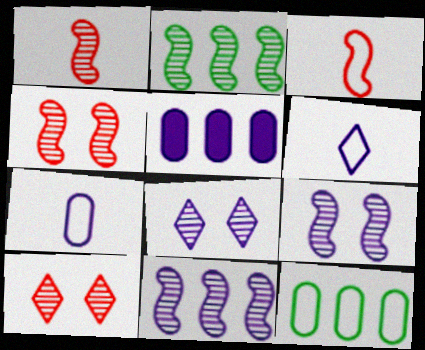[[1, 2, 9], 
[5, 6, 9]]